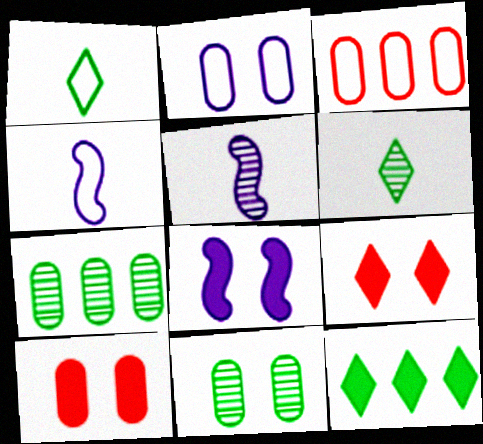[[2, 10, 11], 
[3, 6, 8], 
[4, 7, 9]]